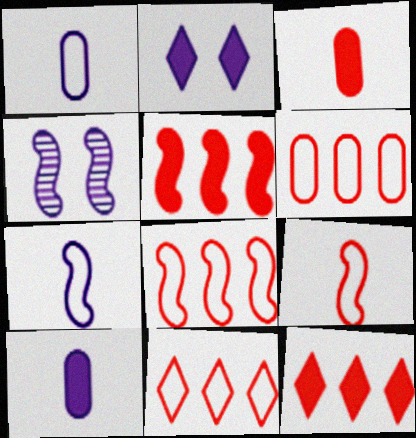[[6, 8, 11]]